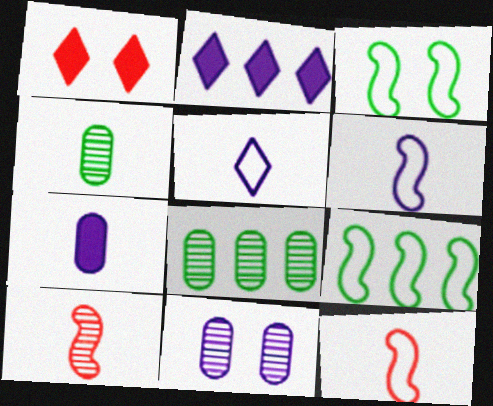[[1, 3, 11], 
[1, 6, 8], 
[2, 6, 11]]